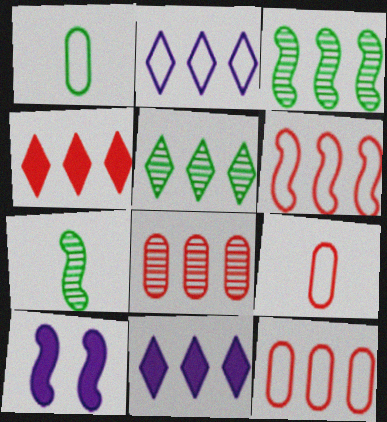[[2, 4, 5], 
[3, 11, 12], 
[4, 6, 8], 
[5, 9, 10], 
[6, 7, 10]]